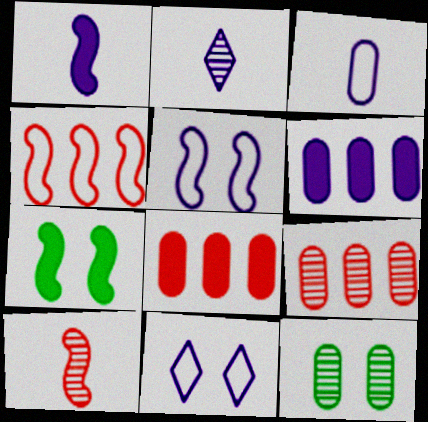[[1, 2, 3], 
[2, 5, 6], 
[3, 8, 12]]